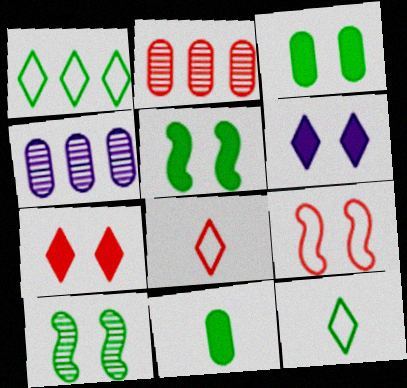[[1, 10, 11], 
[4, 5, 8]]